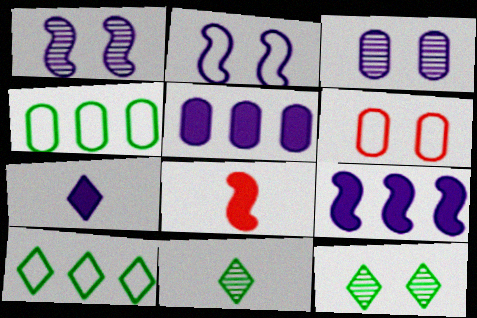[[3, 8, 10], 
[6, 9, 11]]